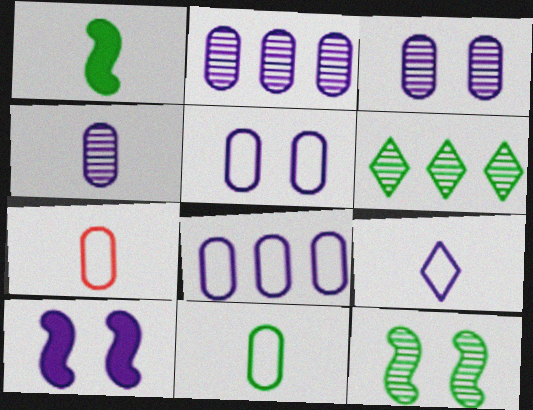[[2, 3, 4], 
[2, 9, 10], 
[6, 7, 10]]